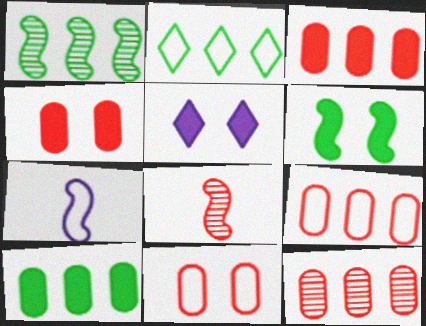[[1, 2, 10], 
[2, 7, 11], 
[3, 9, 12], 
[4, 5, 6]]